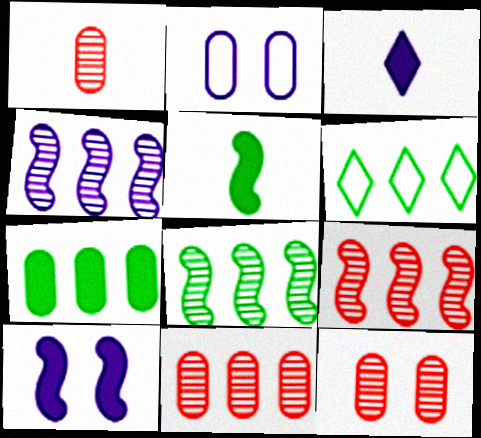[[1, 2, 7], 
[1, 6, 10], 
[1, 11, 12], 
[2, 3, 4], 
[4, 8, 9], 
[6, 7, 8]]